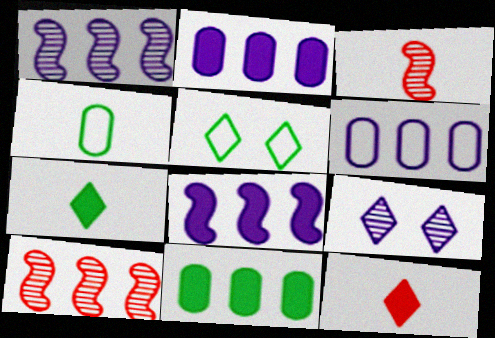[[2, 3, 5]]